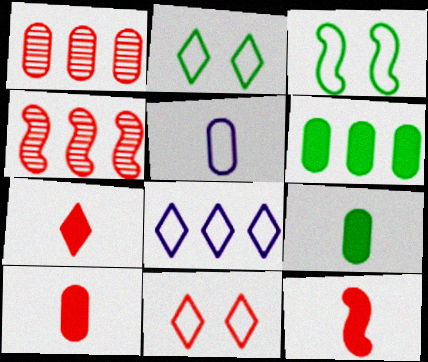[[1, 11, 12], 
[4, 6, 8], 
[4, 10, 11], 
[7, 10, 12]]